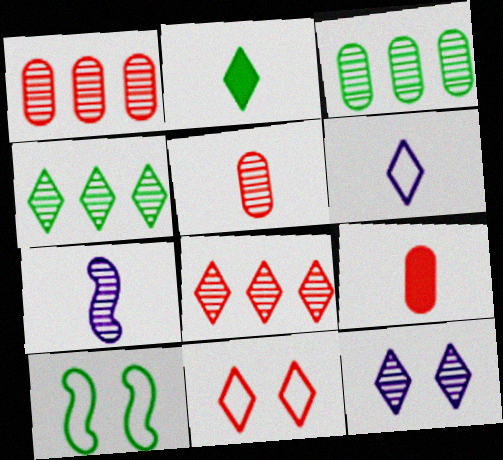[[2, 3, 10]]